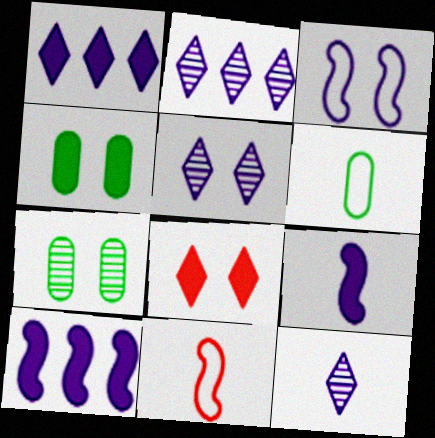[[1, 7, 11], 
[2, 4, 11], 
[2, 5, 12], 
[3, 7, 8]]